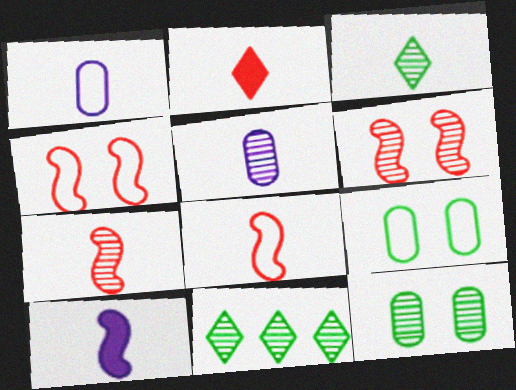[[3, 5, 7], 
[5, 6, 11]]